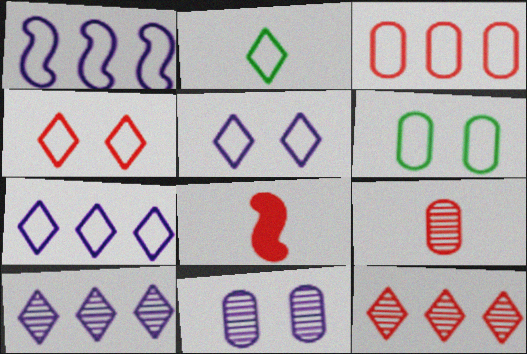[[2, 4, 7], 
[6, 8, 10]]